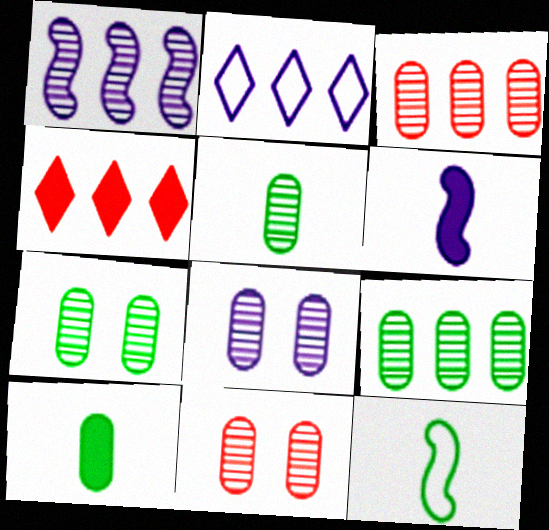[[2, 6, 8], 
[3, 5, 8], 
[4, 8, 12], 
[5, 7, 9], 
[7, 8, 11]]